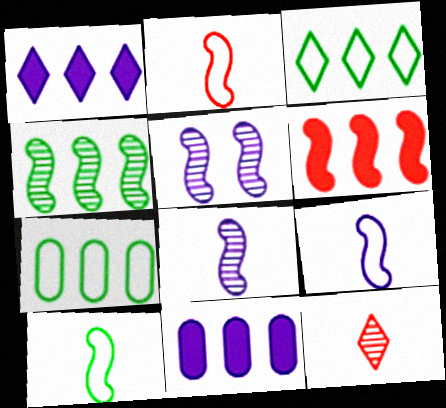[[2, 9, 10], 
[5, 6, 10]]